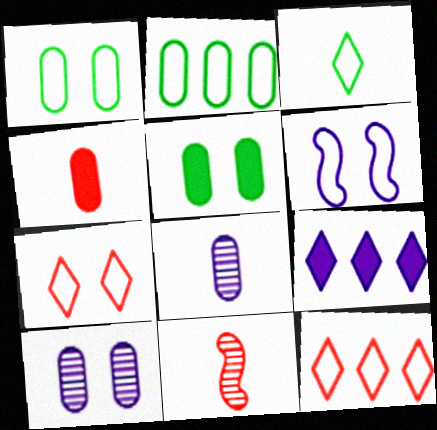[[1, 6, 7], 
[1, 9, 11], 
[2, 4, 10], 
[6, 8, 9]]